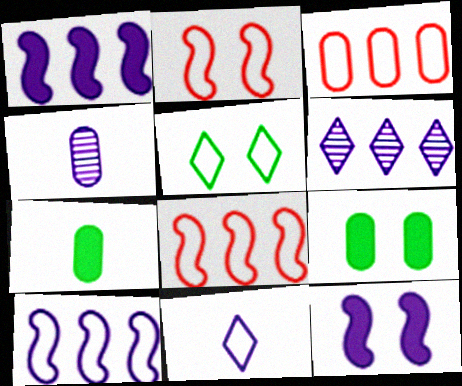[[2, 6, 7], 
[3, 4, 9]]